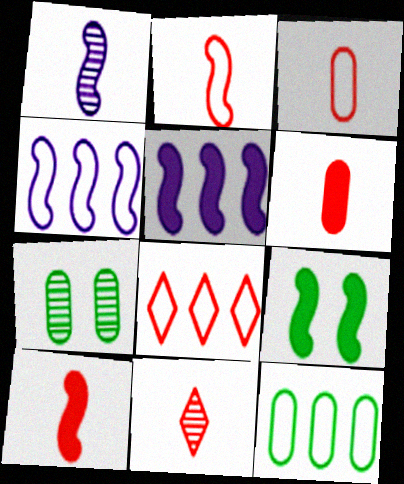[[2, 6, 11], 
[3, 10, 11], 
[4, 8, 12], 
[5, 9, 10]]